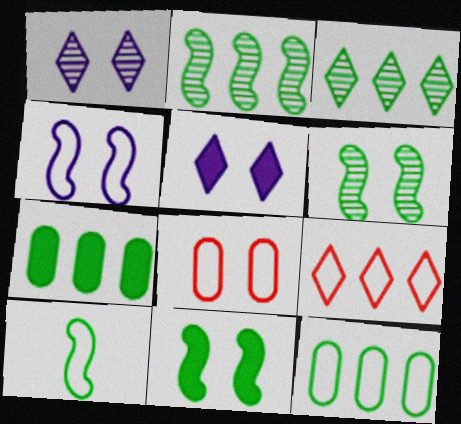[[1, 8, 11], 
[2, 10, 11], 
[5, 6, 8]]